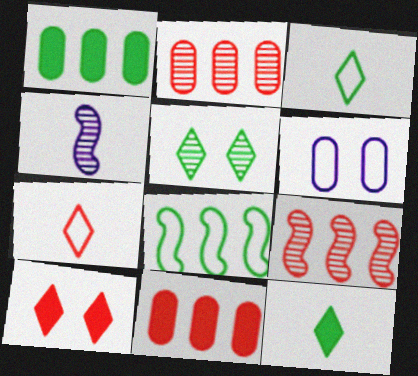[[2, 4, 5], 
[6, 7, 8], 
[6, 9, 12]]